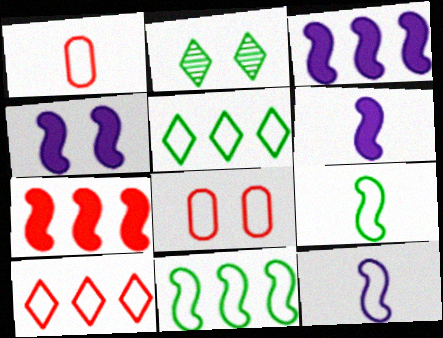[[1, 2, 3], 
[2, 4, 8], 
[3, 4, 6], 
[5, 8, 12]]